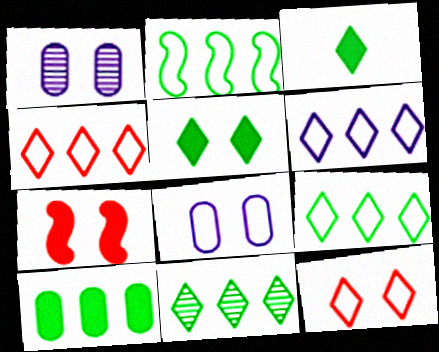[[2, 10, 11], 
[4, 6, 9]]